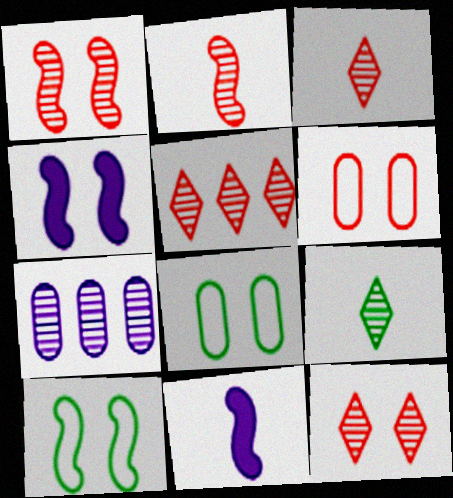[[1, 4, 10], 
[1, 7, 9], 
[3, 5, 12], 
[4, 8, 12], 
[5, 8, 11]]